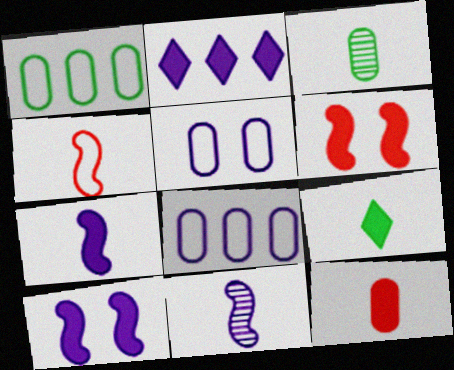[[2, 5, 11], 
[7, 9, 12]]